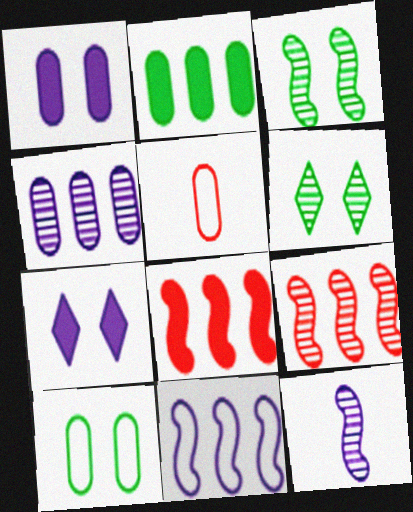[[3, 9, 12]]